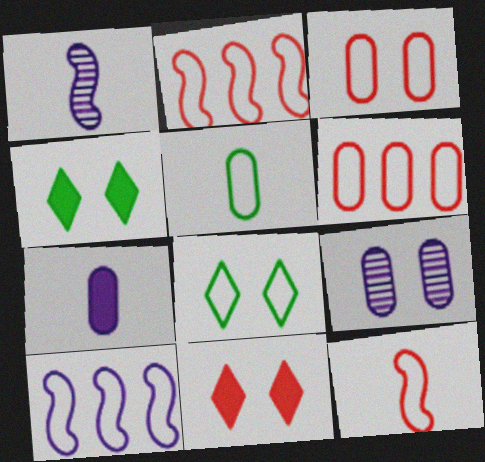[[1, 4, 6]]